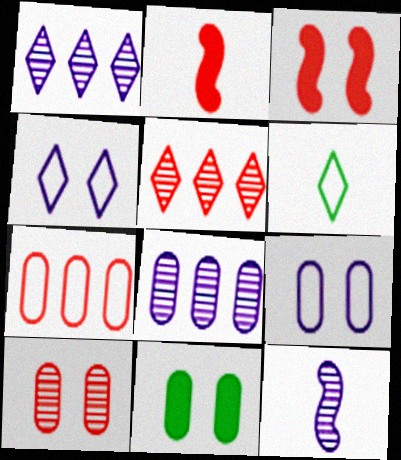[[3, 6, 8], 
[9, 10, 11]]